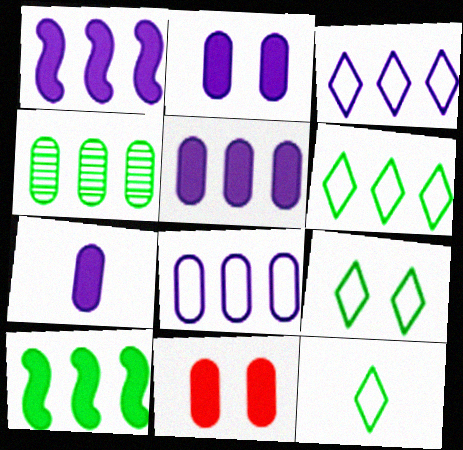[[2, 5, 7], 
[4, 6, 10], 
[6, 9, 12]]